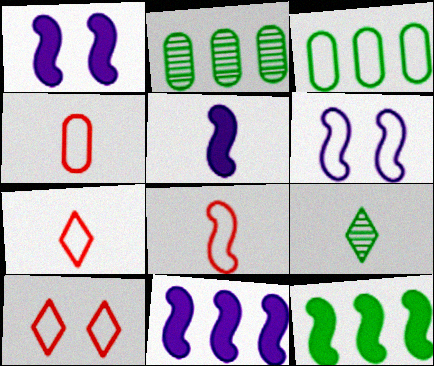[[1, 2, 7], 
[1, 5, 11], 
[2, 5, 10], 
[3, 6, 7], 
[4, 5, 9], 
[4, 7, 8]]